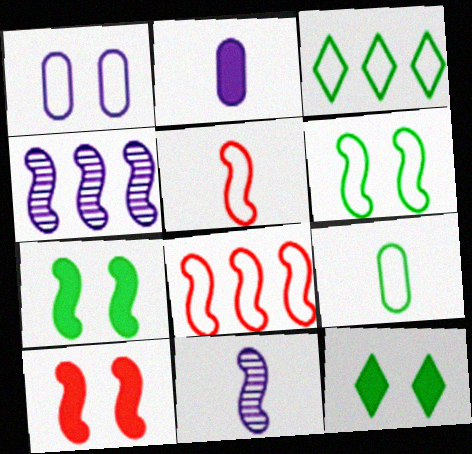[[1, 3, 5], 
[3, 6, 9], 
[4, 5, 7], 
[7, 8, 11]]